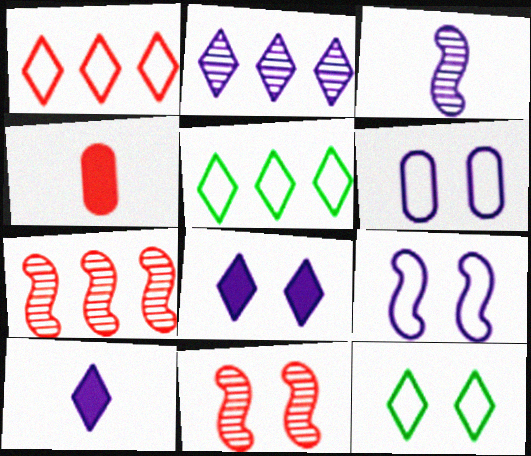[[1, 4, 11]]